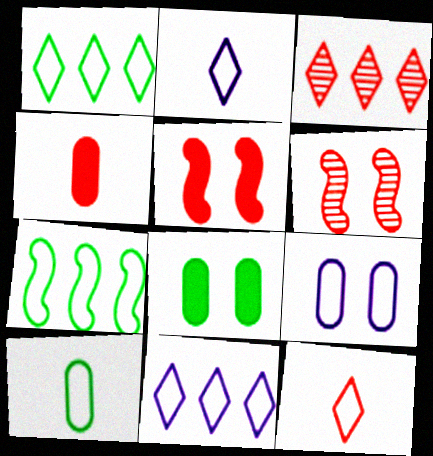[[7, 9, 12]]